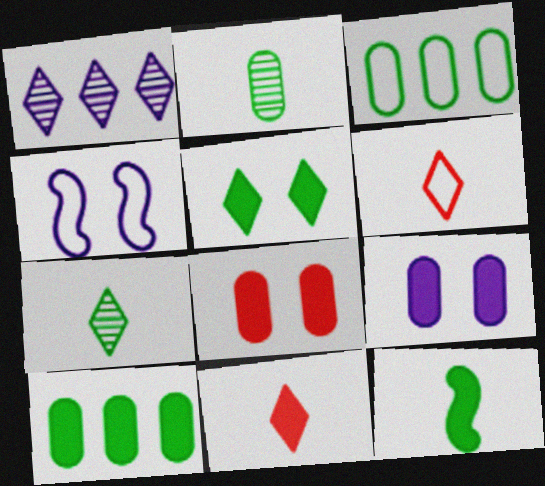[[1, 5, 6], 
[3, 4, 6], 
[5, 10, 12]]